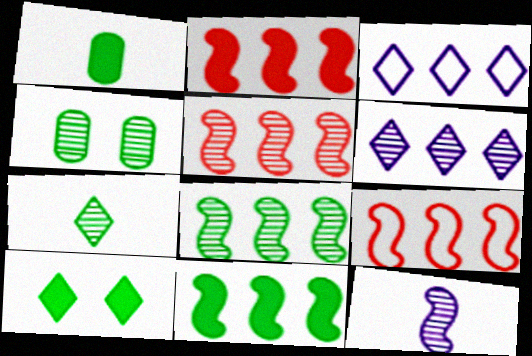[[1, 10, 11], 
[2, 5, 9], 
[4, 7, 8]]